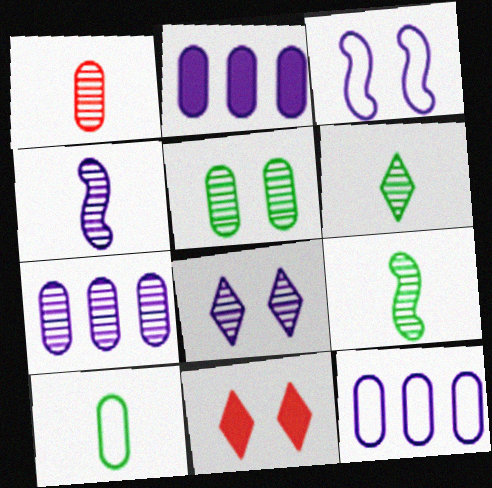[[1, 4, 6], 
[1, 5, 7], 
[2, 7, 12], 
[3, 5, 11], 
[4, 7, 8], 
[9, 11, 12]]